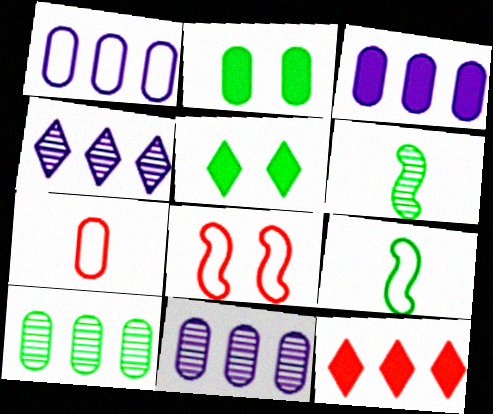[[1, 3, 11], 
[2, 7, 11], 
[5, 9, 10]]